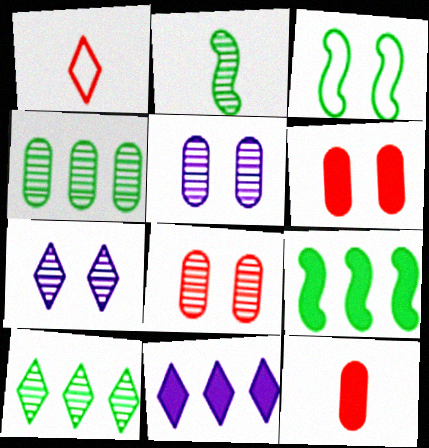[[1, 5, 9], 
[2, 3, 9], 
[3, 6, 7]]